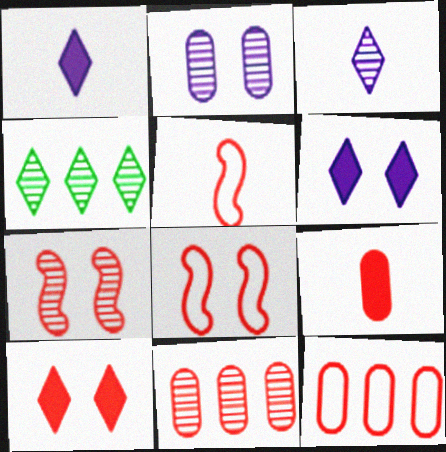[[5, 10, 11]]